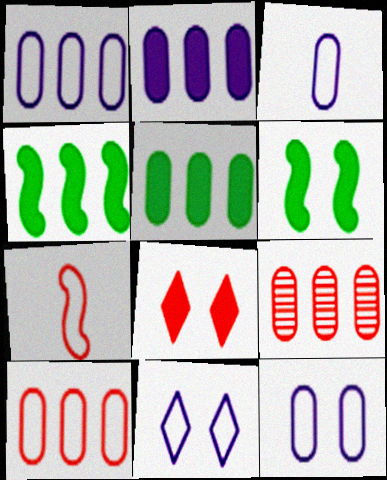[[1, 3, 12], 
[1, 5, 9], 
[7, 8, 9]]